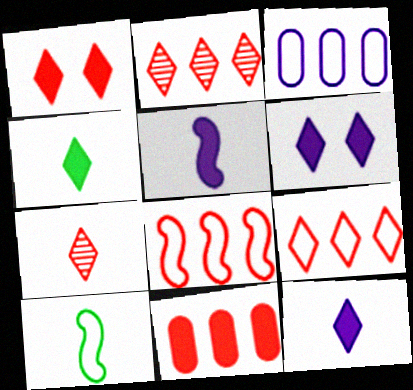[[1, 7, 9], 
[2, 8, 11]]